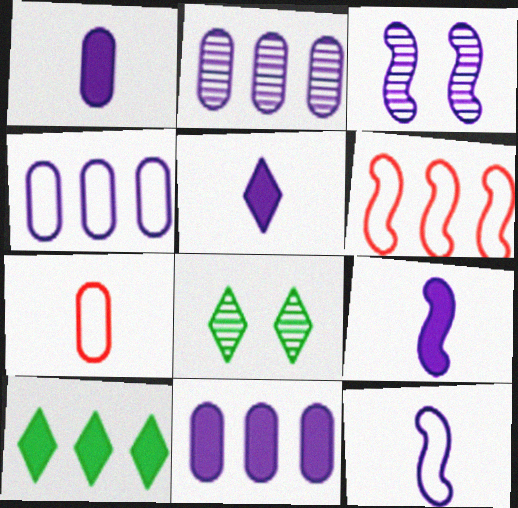[[1, 5, 9], 
[1, 6, 8], 
[2, 4, 11], 
[2, 6, 10], 
[3, 4, 5], 
[3, 7, 10]]